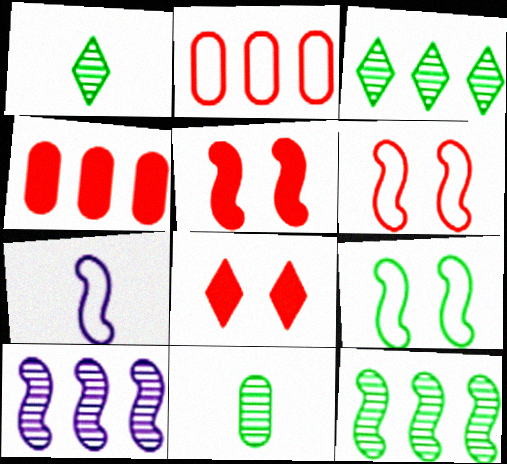[[5, 7, 12]]